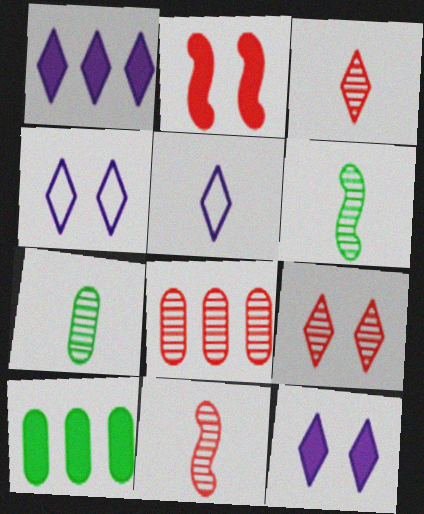[[4, 10, 11], 
[8, 9, 11]]